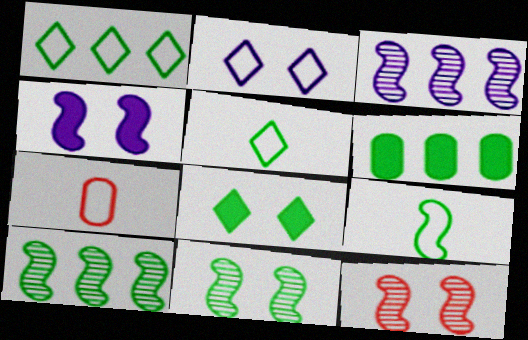[[1, 6, 10], 
[3, 7, 8], 
[5, 6, 11]]